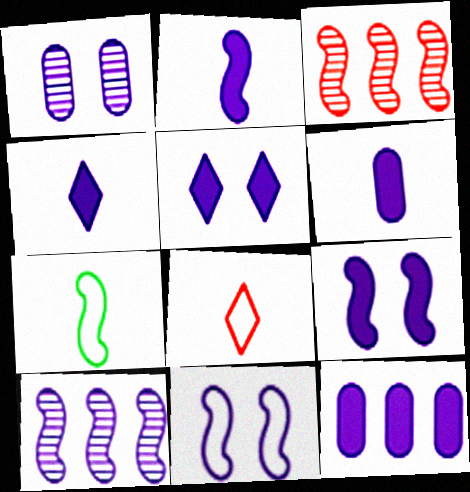[[1, 5, 11], 
[2, 4, 6], 
[2, 5, 12], 
[2, 10, 11], 
[3, 7, 9], 
[4, 9, 12]]